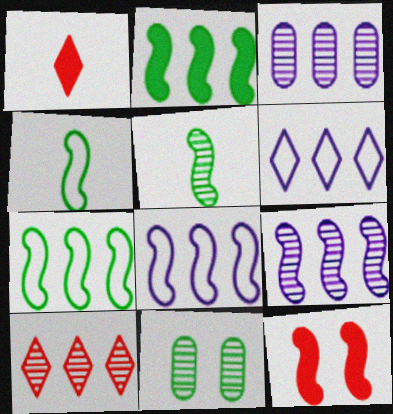[[1, 8, 11], 
[4, 9, 12], 
[5, 8, 12]]